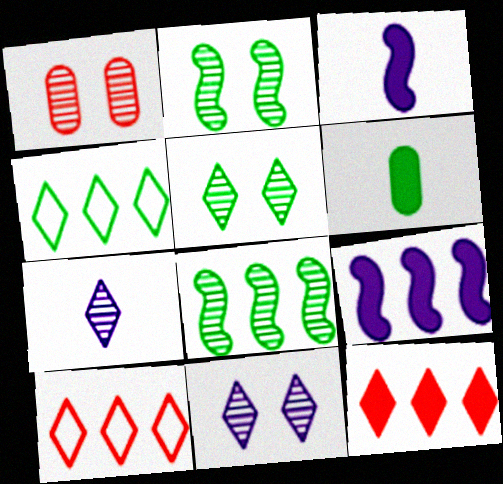[[1, 2, 11], 
[1, 3, 4], 
[1, 7, 8], 
[2, 4, 6]]